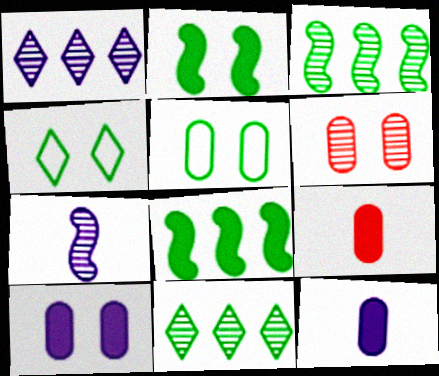[[5, 6, 10], 
[6, 7, 11]]